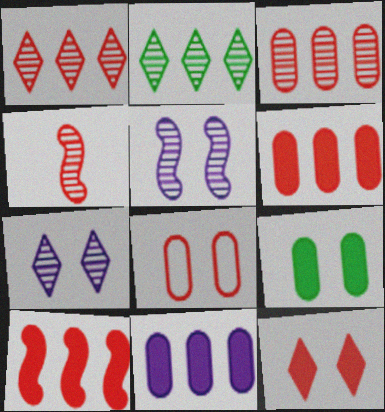[]